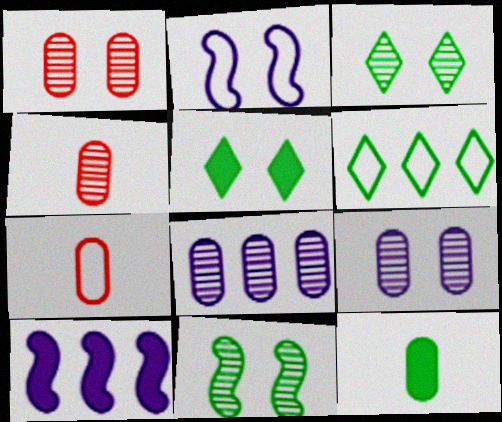[[1, 2, 5], 
[2, 6, 7], 
[3, 7, 10], 
[6, 11, 12]]